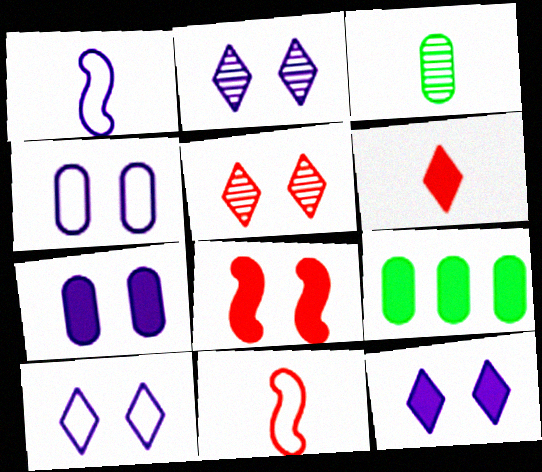[[1, 3, 6], 
[1, 5, 9], 
[2, 9, 11], 
[2, 10, 12]]